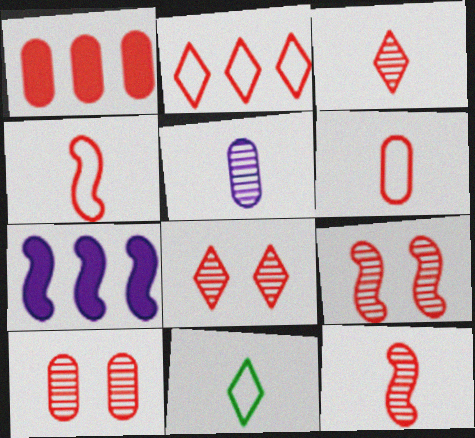[[1, 4, 8], 
[1, 6, 10], 
[7, 10, 11], 
[8, 9, 10]]